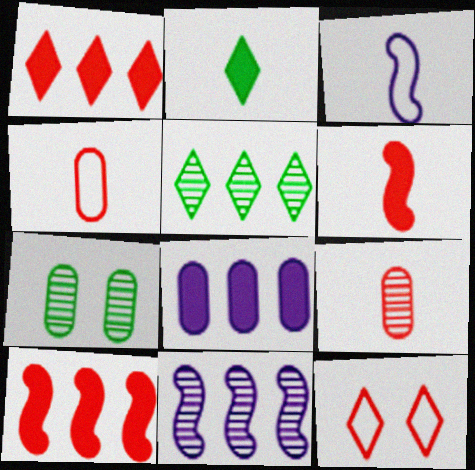[[1, 3, 7], 
[2, 3, 9], 
[4, 7, 8], 
[9, 10, 12]]